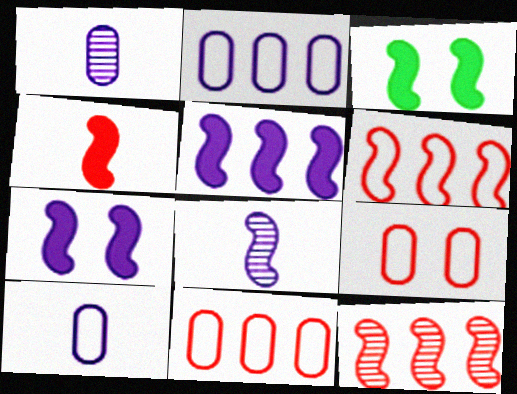[[3, 4, 5], 
[3, 6, 8]]